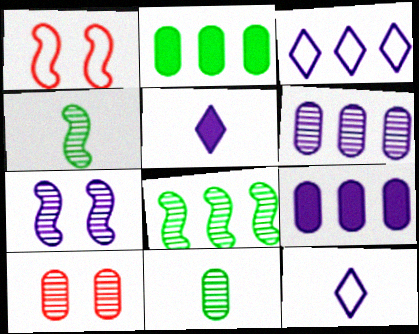[[6, 10, 11], 
[7, 9, 12]]